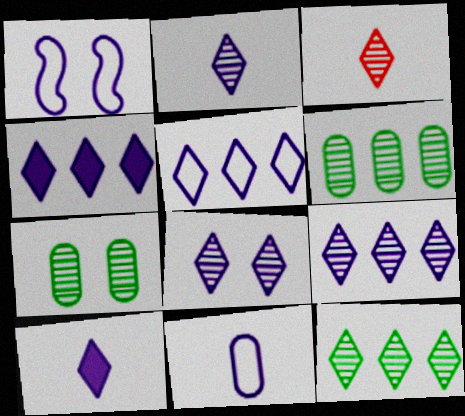[[1, 5, 11], 
[2, 8, 9], 
[3, 8, 12], 
[4, 5, 9], 
[5, 8, 10]]